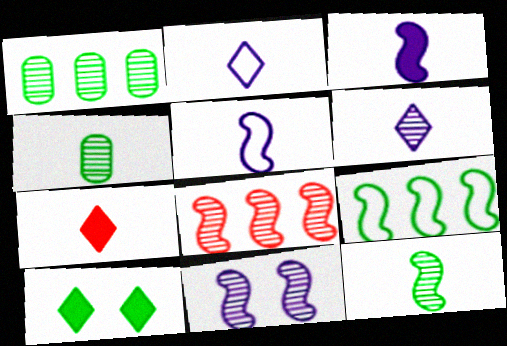[[4, 5, 7], 
[4, 9, 10], 
[8, 11, 12]]